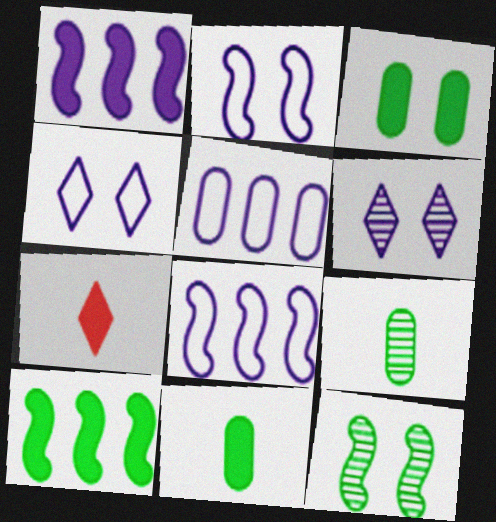[[1, 3, 7], 
[5, 7, 12]]